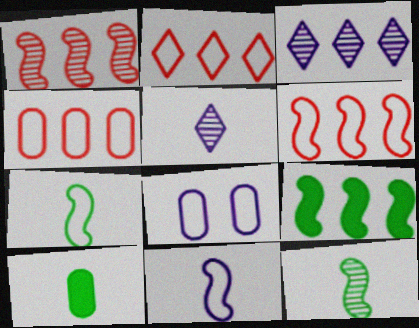[[2, 4, 6], 
[2, 7, 8], 
[3, 4, 9]]